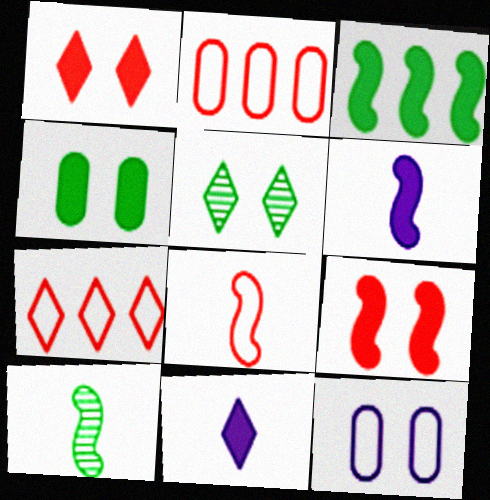[[2, 5, 6], 
[3, 6, 9], 
[5, 7, 11], 
[5, 9, 12], 
[6, 8, 10]]